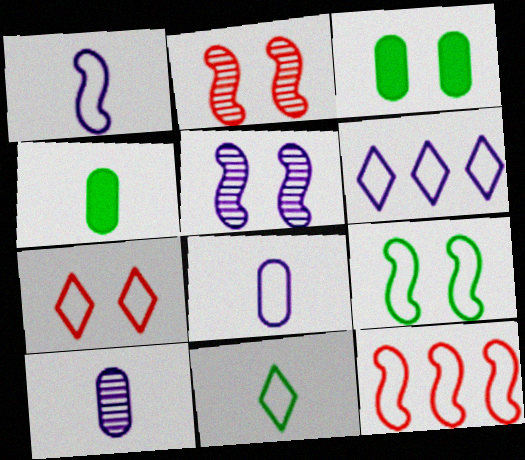[[1, 9, 12], 
[2, 4, 6], 
[3, 5, 7], 
[6, 7, 11]]